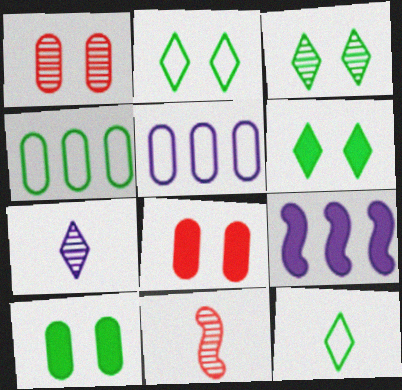[[1, 9, 12], 
[2, 3, 6], 
[5, 6, 11]]